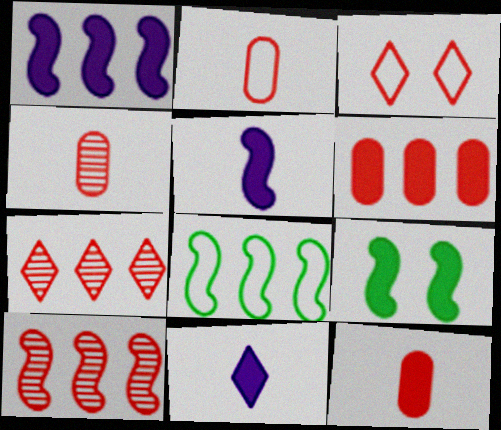[[1, 8, 10], 
[2, 4, 12], 
[3, 10, 12], 
[6, 9, 11]]